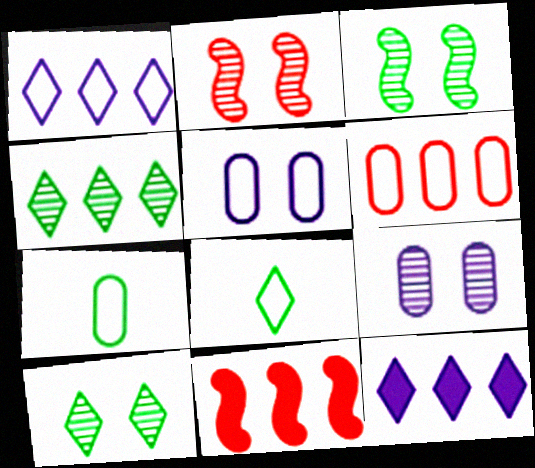[[2, 7, 12], 
[2, 9, 10], 
[5, 6, 7], 
[8, 9, 11]]